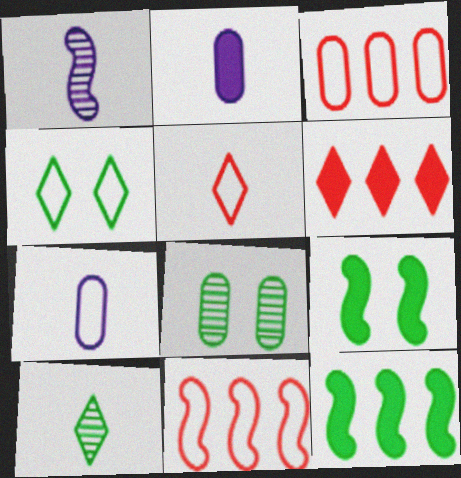[[1, 9, 11], 
[2, 3, 8], 
[2, 6, 9], 
[4, 7, 11], 
[4, 8, 9]]